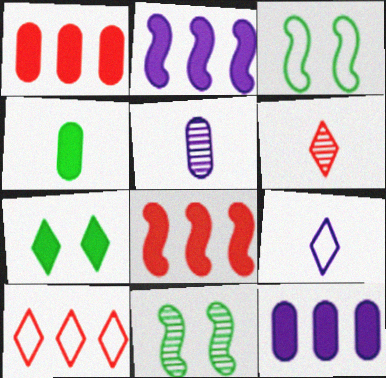[[1, 9, 11], 
[3, 6, 12]]